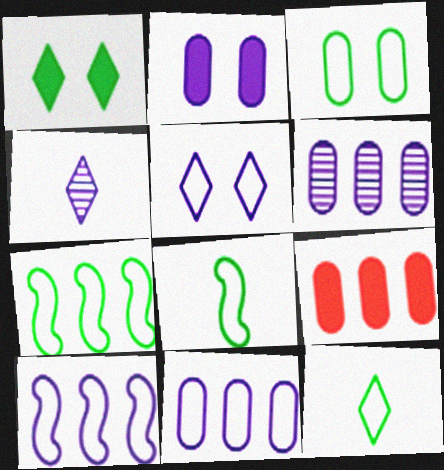[[2, 4, 10], 
[3, 7, 12]]